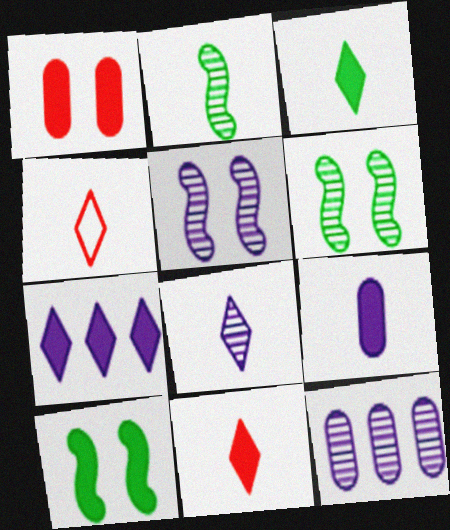[[2, 4, 9], 
[3, 4, 8], 
[4, 10, 12], 
[5, 8, 12]]